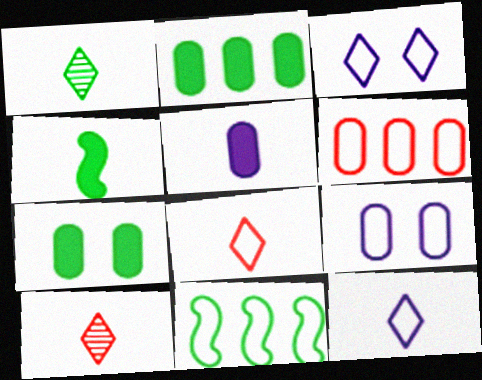[[1, 7, 11], 
[8, 9, 11]]